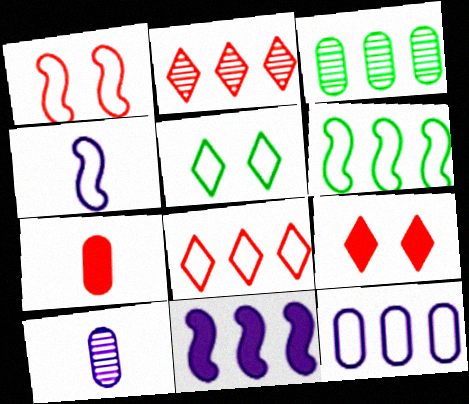[[1, 2, 7], 
[1, 4, 6], 
[3, 4, 9], 
[3, 8, 11], 
[6, 8, 12], 
[6, 9, 10]]